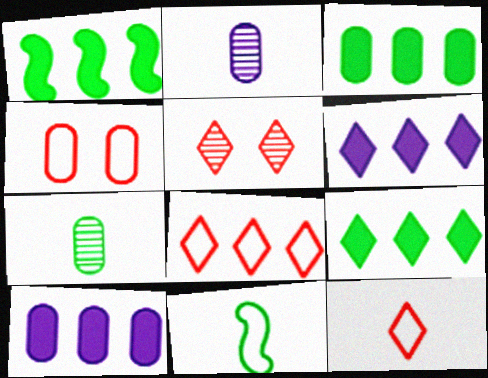[[1, 3, 9], 
[2, 3, 4], 
[4, 7, 10], 
[5, 10, 11]]